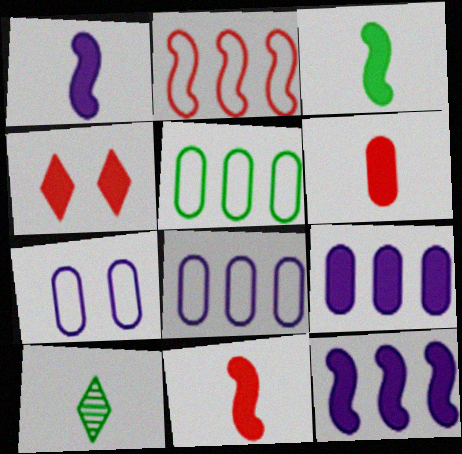[[1, 3, 11], 
[3, 4, 9]]